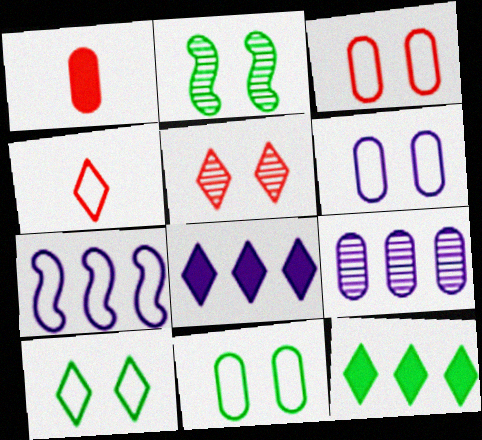[[1, 9, 11], 
[3, 6, 11], 
[4, 7, 11], 
[7, 8, 9]]